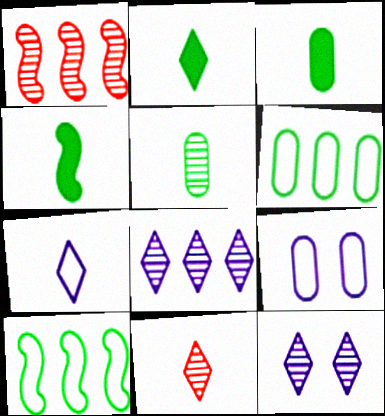[[1, 2, 9], 
[1, 5, 12], 
[2, 3, 4], 
[2, 7, 11]]